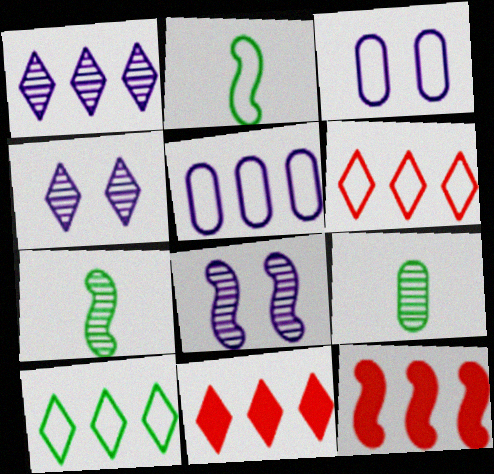[[1, 10, 11], 
[2, 3, 6], 
[2, 8, 12], 
[3, 7, 11]]